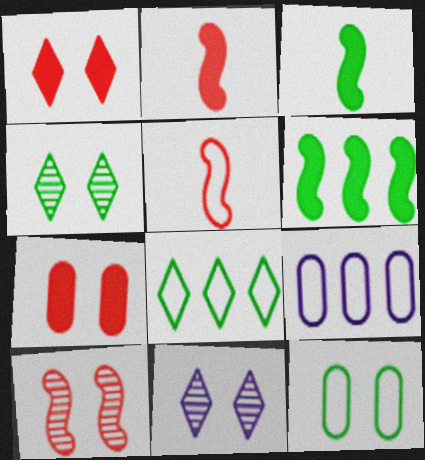[[2, 4, 9]]